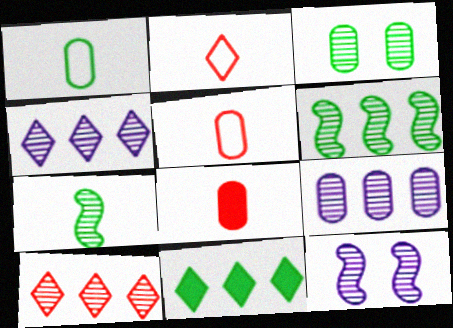[[5, 11, 12], 
[6, 9, 10]]